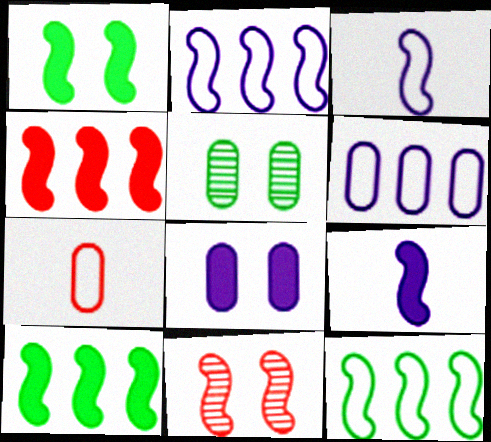[[1, 4, 9], 
[3, 10, 11], 
[9, 11, 12]]